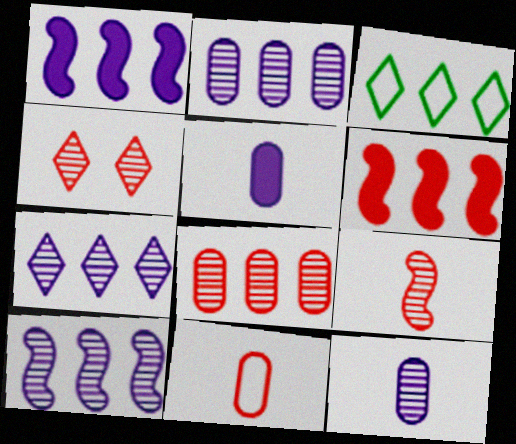[[1, 3, 8], 
[2, 3, 6], 
[2, 7, 10], 
[4, 6, 11], 
[4, 8, 9]]